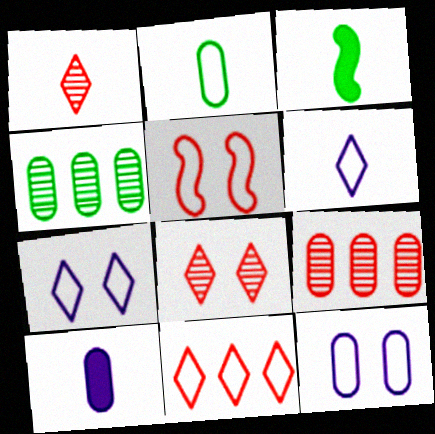[[3, 7, 9]]